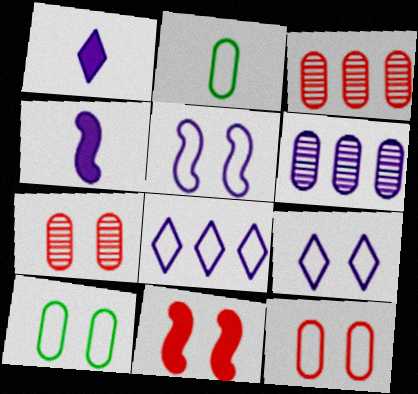[[1, 5, 6], 
[4, 6, 9]]